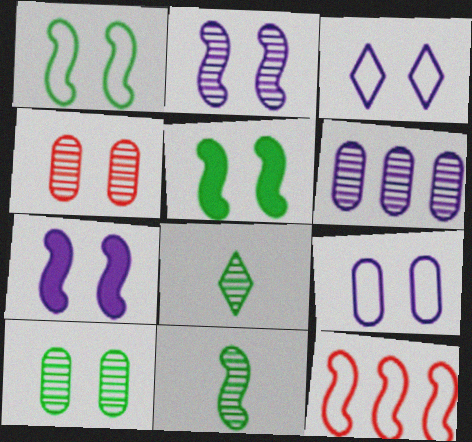[[3, 4, 5], 
[7, 11, 12]]